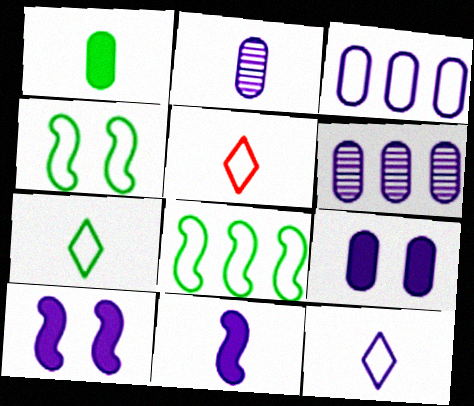[[2, 3, 9], 
[2, 11, 12], 
[3, 4, 5], 
[5, 7, 12], 
[6, 10, 12]]